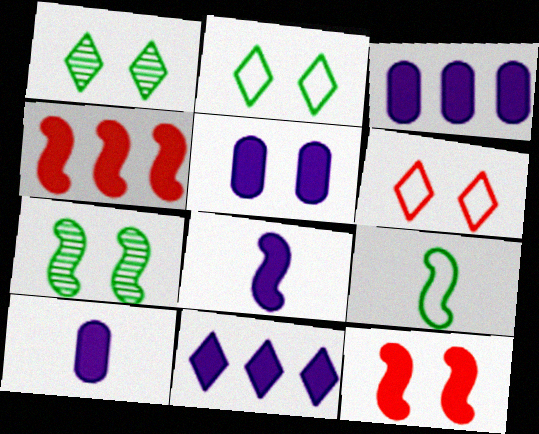[[3, 5, 10], 
[5, 6, 7], 
[5, 8, 11]]